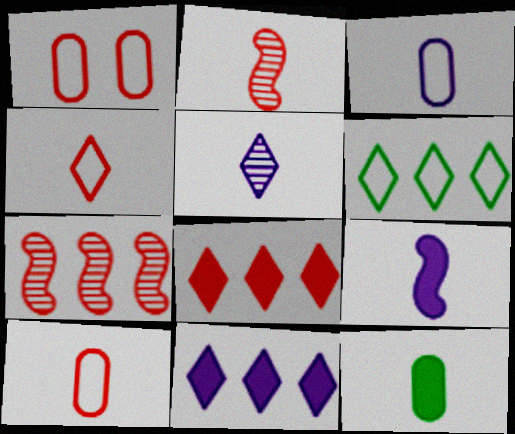[[1, 2, 8], 
[3, 5, 9]]